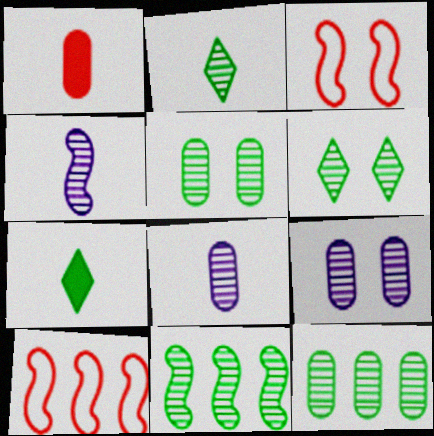[[2, 5, 11], 
[7, 9, 10]]